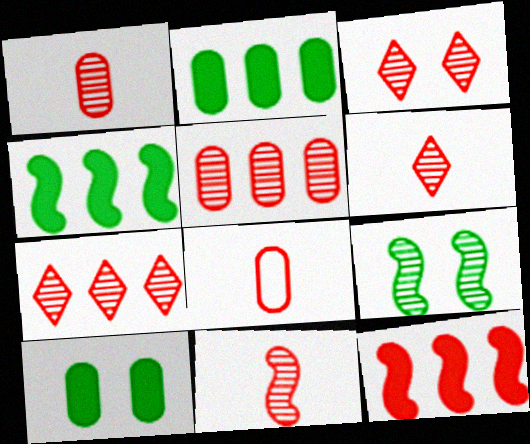[[1, 6, 11], 
[3, 5, 11], 
[3, 6, 7], 
[3, 8, 12]]